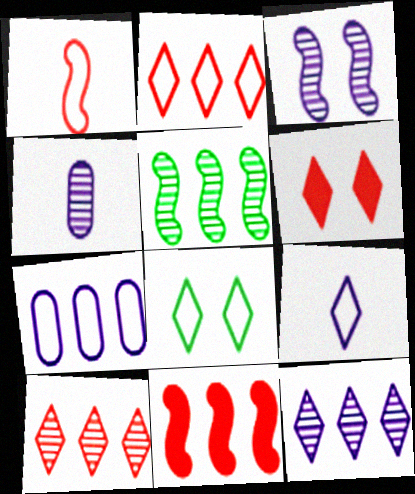[[1, 7, 8], 
[2, 8, 9], 
[3, 4, 12], 
[4, 8, 11]]